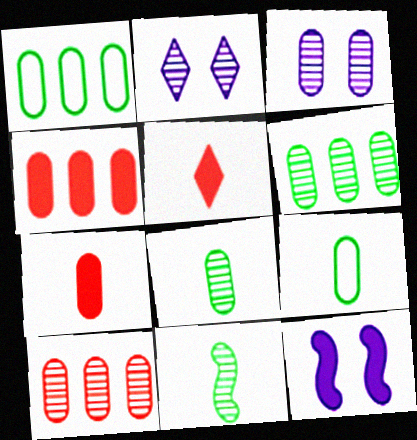[[1, 3, 7], 
[2, 10, 11], 
[3, 4, 9], 
[3, 8, 10]]